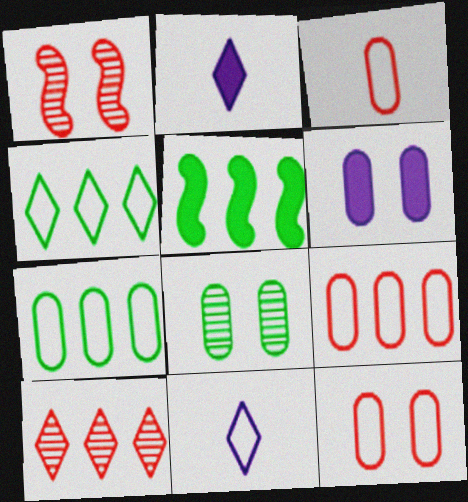[[1, 2, 7], 
[3, 9, 12], 
[6, 8, 12]]